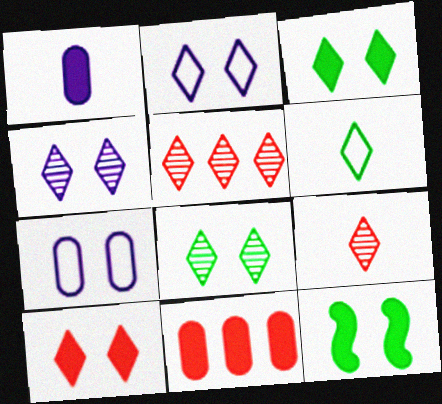[[2, 8, 10]]